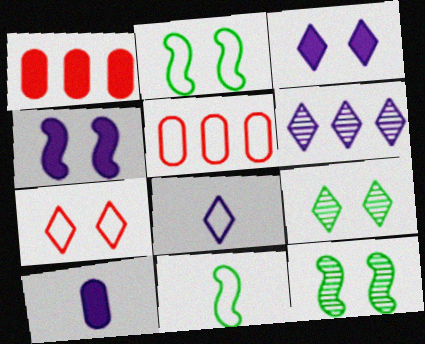[[1, 8, 12], 
[2, 5, 8], 
[3, 6, 8], 
[3, 7, 9]]